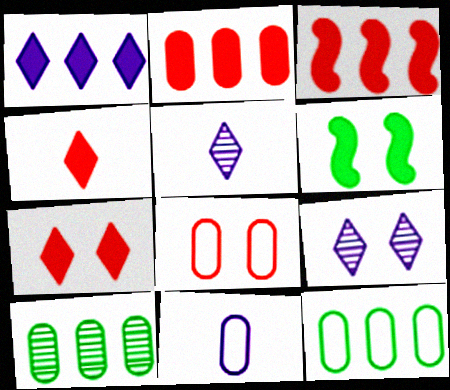[[6, 8, 9], 
[8, 11, 12]]